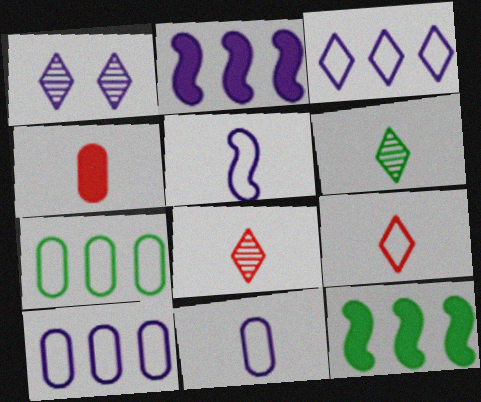[[1, 2, 11], 
[4, 5, 6]]